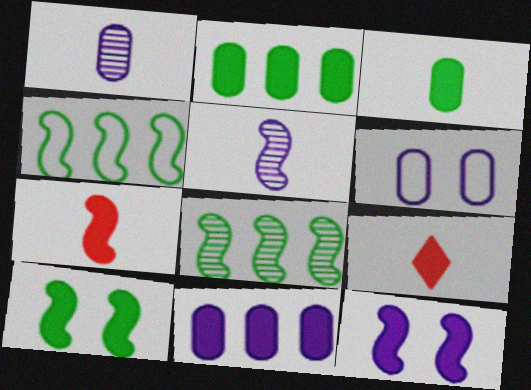[[1, 6, 11], 
[2, 9, 12], 
[6, 8, 9], 
[9, 10, 11]]